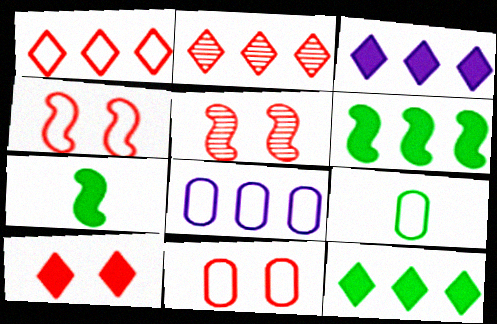[[2, 6, 8], 
[3, 5, 9], 
[5, 10, 11], 
[8, 9, 11]]